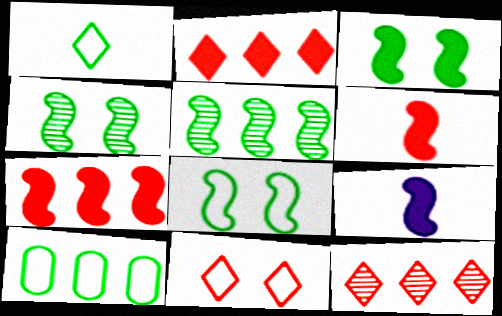[[1, 8, 10], 
[3, 4, 8], 
[3, 7, 9]]